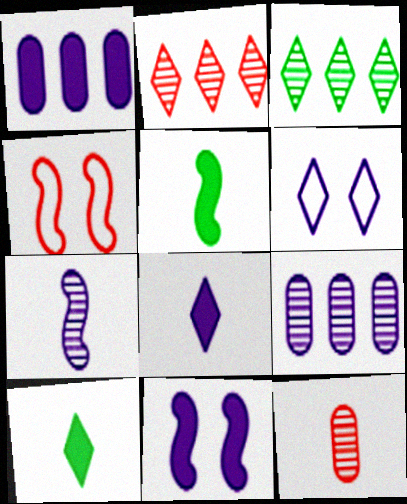[[1, 6, 7], 
[1, 8, 11], 
[2, 6, 10], 
[4, 9, 10]]